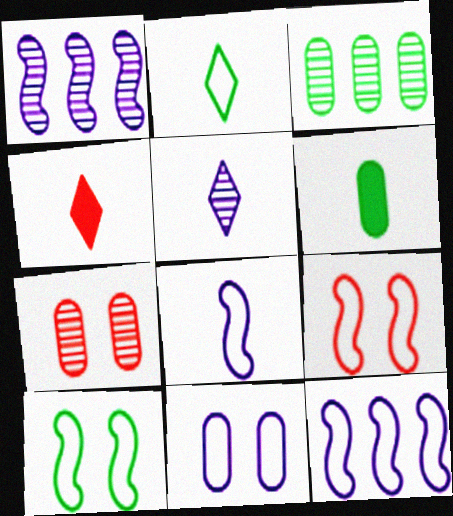[[2, 4, 5]]